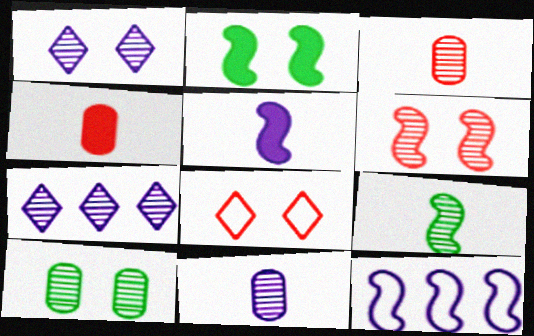[[1, 6, 10]]